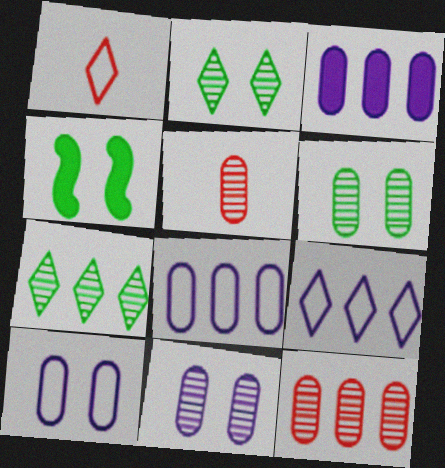[[4, 5, 9]]